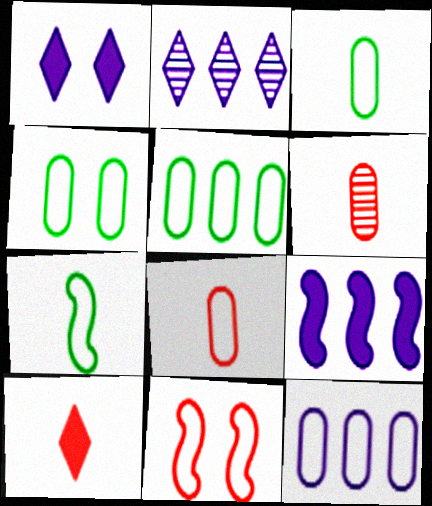[[2, 9, 12], 
[3, 4, 5], 
[4, 8, 12]]